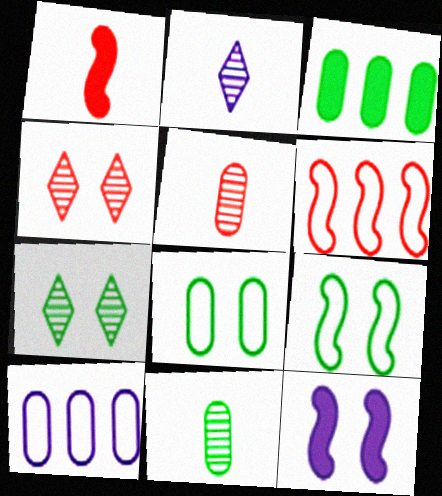[[1, 7, 10], 
[2, 10, 12], 
[3, 8, 11], 
[4, 8, 12]]